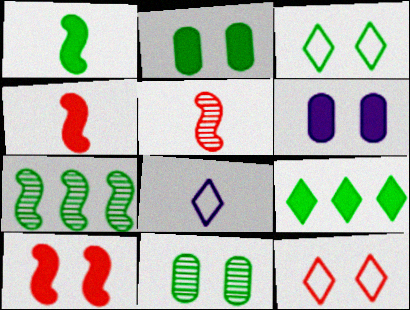[[1, 2, 9], 
[4, 6, 9]]